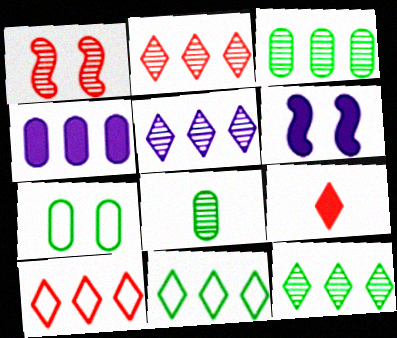[[1, 5, 8], 
[2, 5, 12], 
[6, 8, 10]]